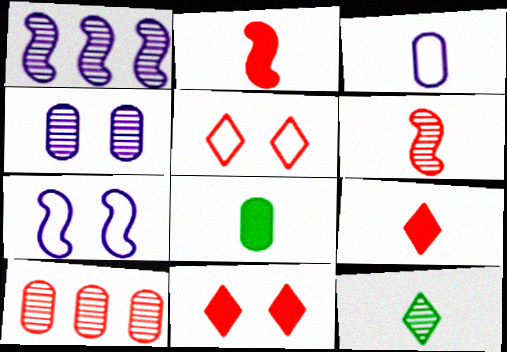[[1, 5, 8], 
[2, 3, 12], 
[2, 5, 10]]